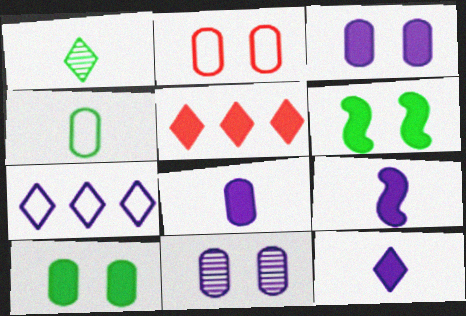[[2, 10, 11], 
[5, 6, 8], 
[5, 9, 10], 
[7, 9, 11], 
[8, 9, 12]]